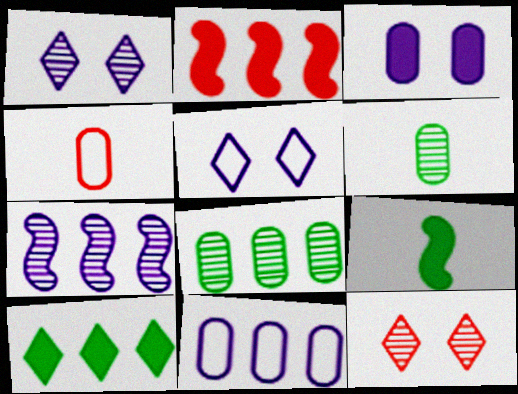[[2, 4, 12], 
[2, 5, 6], 
[3, 4, 8], 
[6, 7, 12], 
[9, 11, 12]]